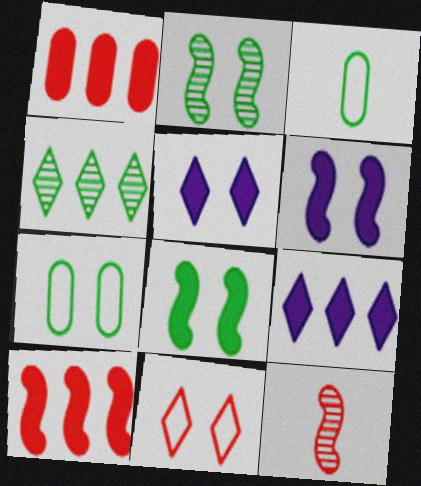[[1, 11, 12], 
[3, 4, 8], 
[7, 9, 12]]